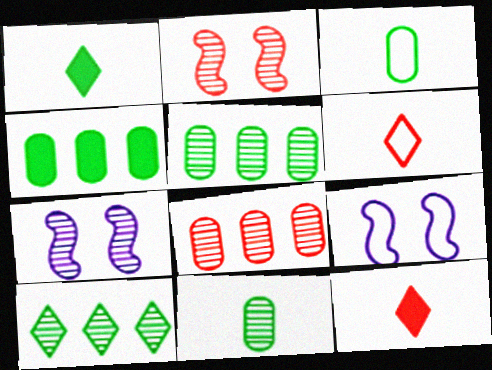[[1, 8, 9], 
[4, 6, 7], 
[5, 9, 12]]